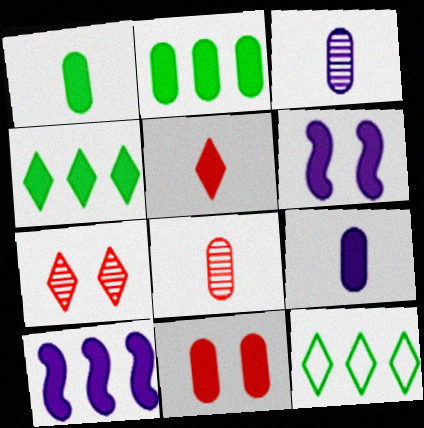[[2, 5, 6], 
[2, 9, 11], 
[6, 8, 12]]